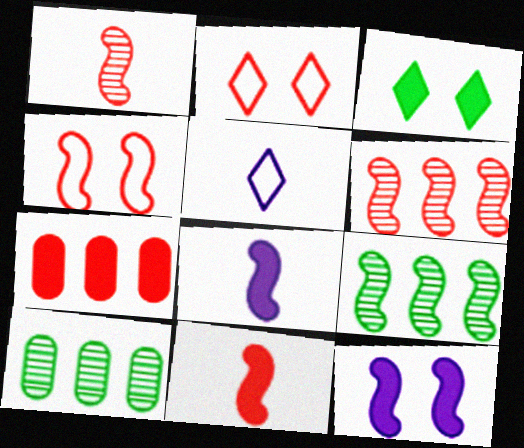[[1, 2, 7], 
[2, 8, 10], 
[3, 7, 8], 
[4, 6, 11], 
[4, 8, 9]]